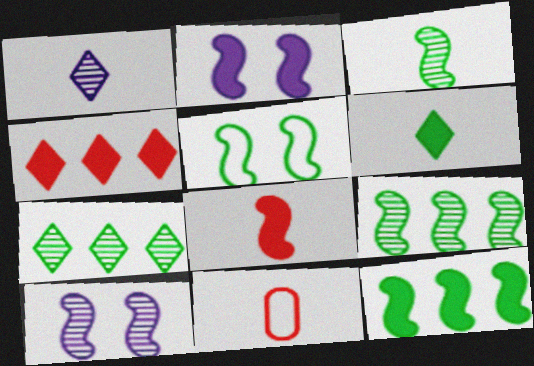[[2, 7, 11], 
[2, 8, 12], 
[3, 5, 12]]